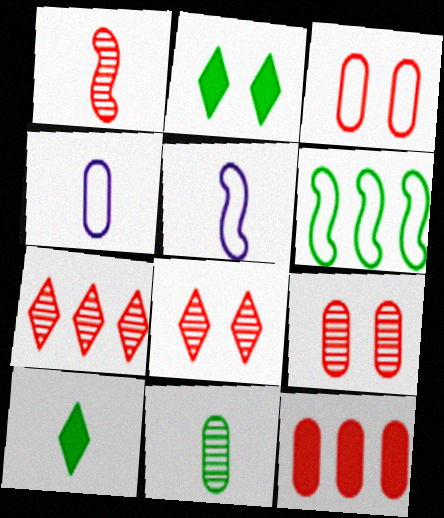[[1, 4, 10], 
[1, 7, 9], 
[2, 6, 11]]